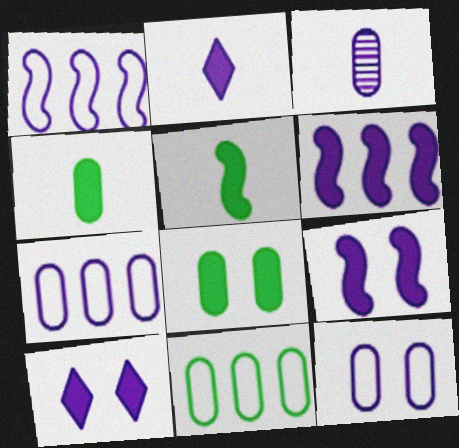[[1, 3, 10]]